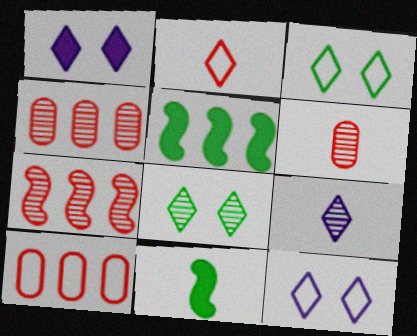[[4, 11, 12], 
[5, 6, 12]]